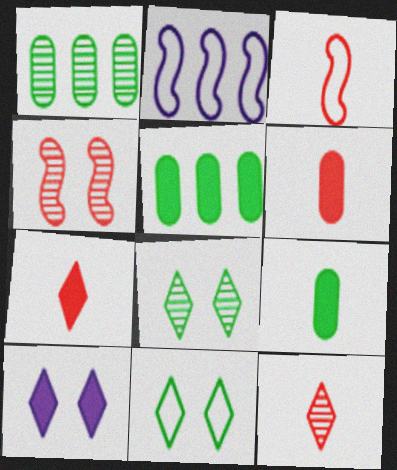[[1, 3, 10], 
[2, 6, 8], 
[3, 6, 12]]